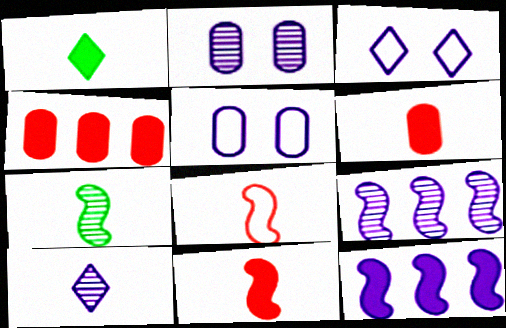[[2, 9, 10], 
[3, 4, 7], 
[5, 10, 12]]